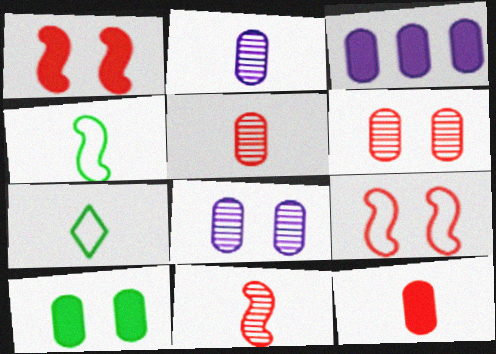[[3, 10, 12]]